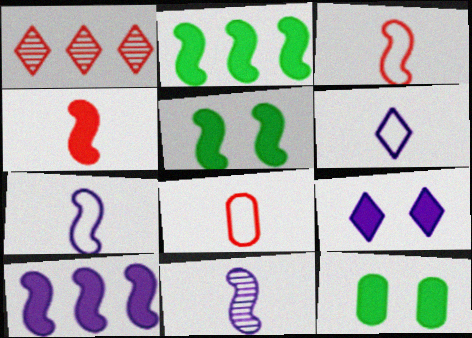[[1, 7, 12], 
[4, 5, 10]]